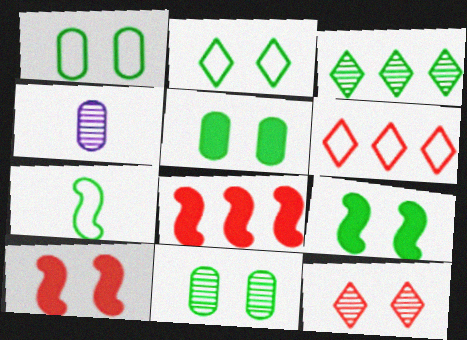[[1, 5, 11], 
[2, 4, 8], 
[2, 9, 11], 
[3, 5, 7], 
[4, 6, 9]]